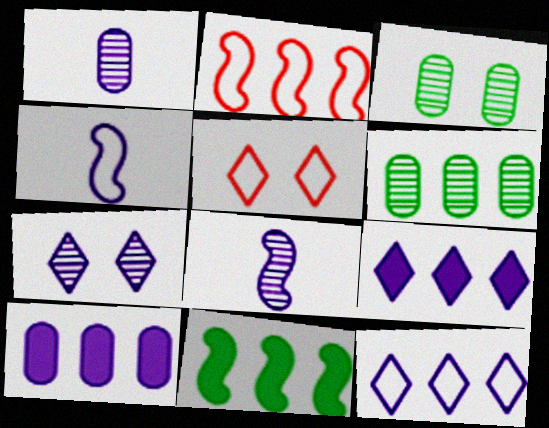[[1, 5, 11], 
[2, 6, 9], 
[4, 7, 10]]